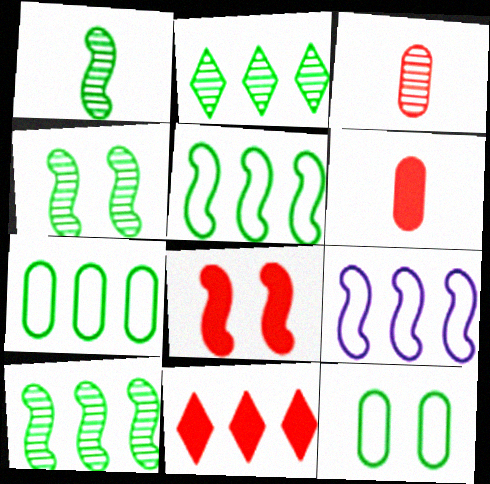[[1, 4, 10], 
[1, 8, 9], 
[6, 8, 11]]